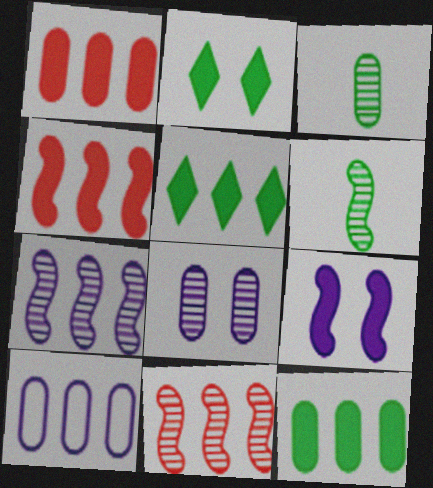[[5, 10, 11]]